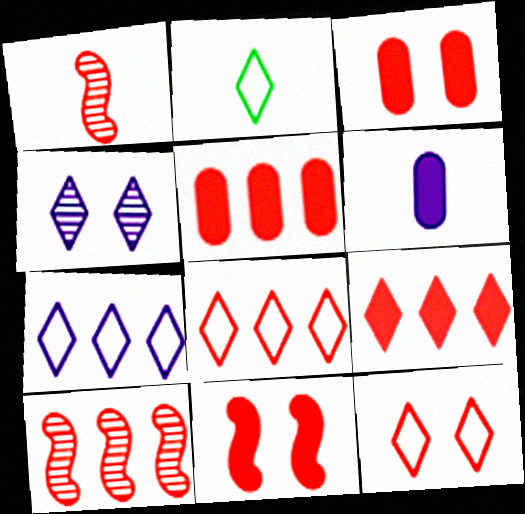[[1, 2, 6], 
[1, 3, 8], 
[1, 5, 12], 
[2, 4, 9], 
[2, 7, 12], 
[5, 8, 10]]